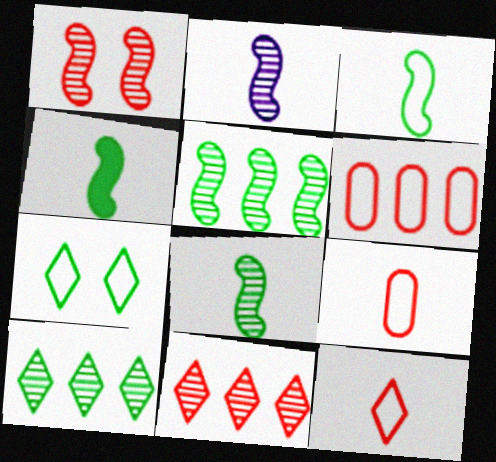[[1, 2, 5], 
[3, 4, 8]]